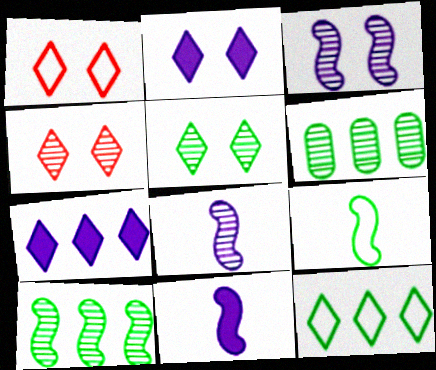[[1, 2, 5], 
[1, 6, 11], 
[4, 6, 8]]